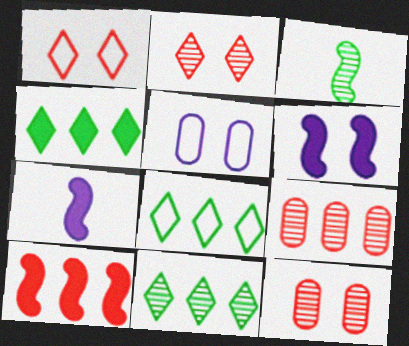[[4, 8, 11], 
[7, 8, 12]]